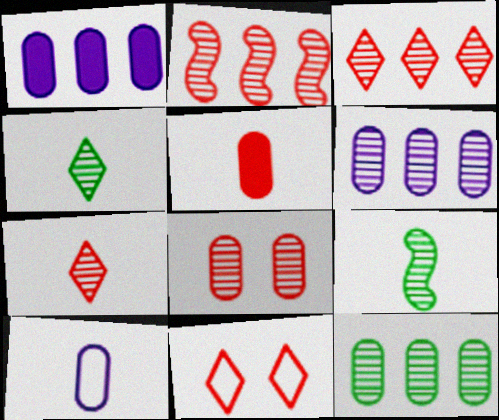[[1, 9, 11], 
[2, 5, 11], 
[2, 7, 8]]